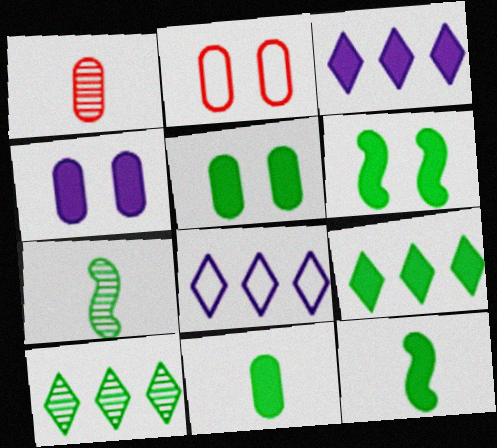[[1, 6, 8], 
[2, 3, 7], 
[5, 9, 12], 
[6, 9, 11]]